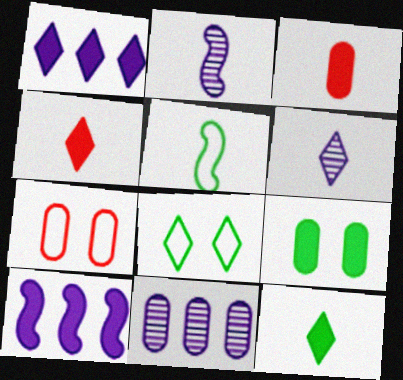[[3, 5, 6], 
[4, 9, 10]]